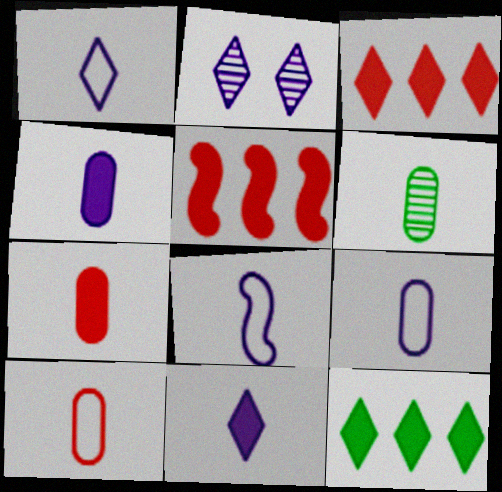[[1, 8, 9], 
[4, 6, 10], 
[6, 7, 9]]